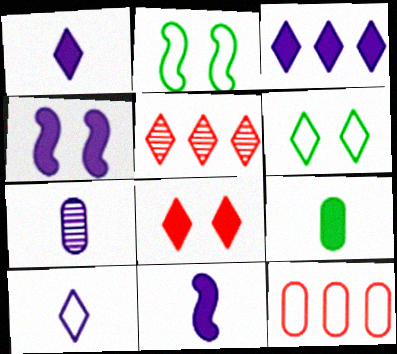[[1, 5, 6], 
[2, 10, 12], 
[7, 10, 11]]